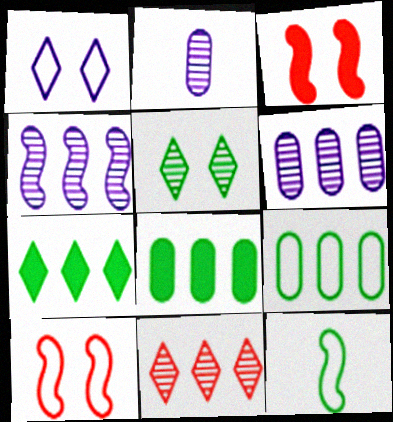[[2, 7, 10], 
[3, 4, 12], 
[5, 8, 12]]